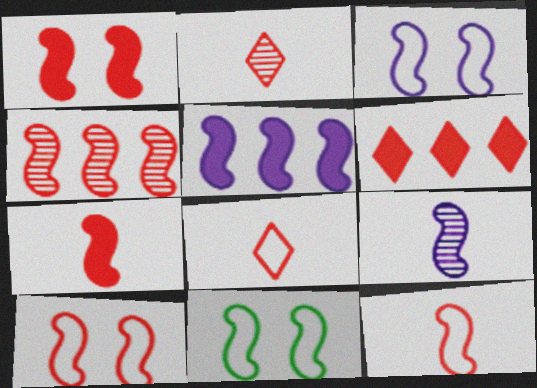[[1, 4, 12], 
[3, 5, 9], 
[3, 10, 11], 
[4, 7, 10]]